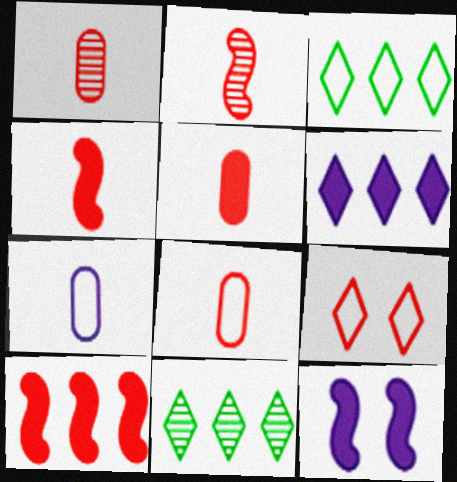[[1, 3, 12], 
[1, 5, 8], 
[1, 9, 10], 
[8, 11, 12]]